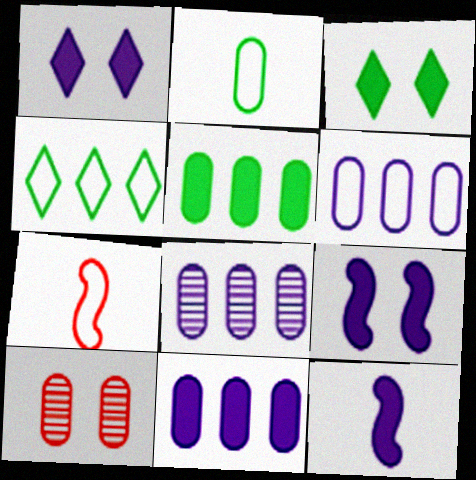[[1, 11, 12], 
[2, 10, 11], 
[3, 7, 8], 
[4, 10, 12], 
[6, 8, 11]]